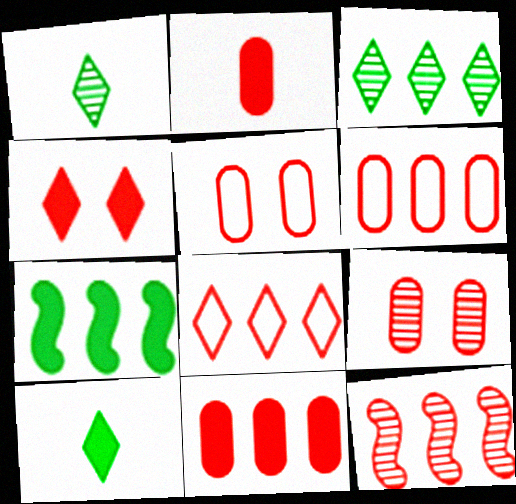[[2, 6, 9], 
[8, 11, 12]]